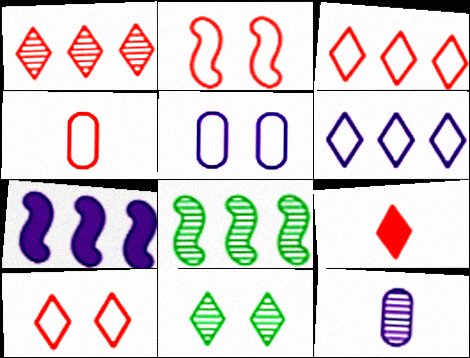[[1, 9, 10], 
[2, 3, 4], 
[4, 7, 11], 
[5, 8, 9], 
[6, 9, 11]]